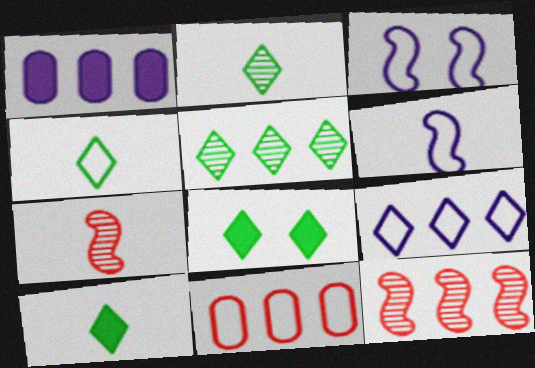[[2, 4, 10], 
[3, 4, 11], 
[4, 5, 8]]